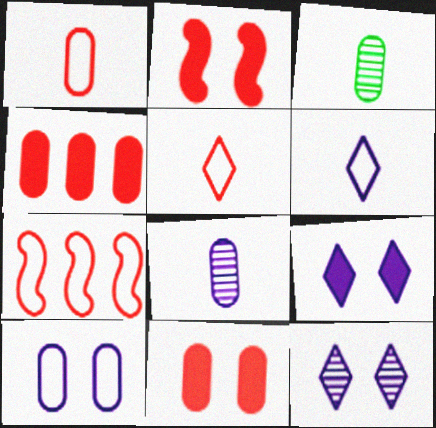[[3, 4, 10], 
[3, 7, 9]]